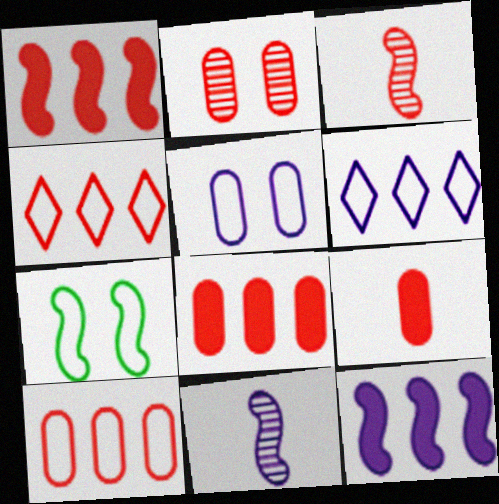[[1, 7, 11], 
[2, 9, 10], 
[3, 7, 12]]